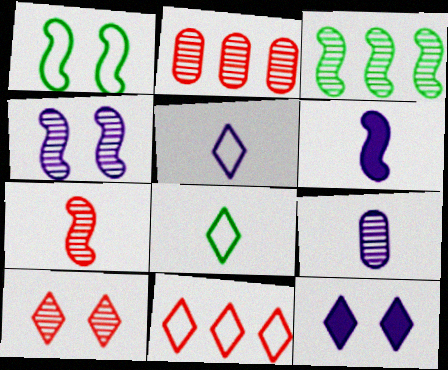[[2, 7, 10], 
[3, 4, 7], 
[3, 9, 10], 
[5, 6, 9]]